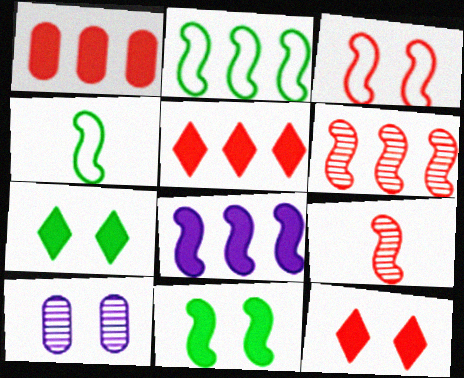[[2, 6, 8], 
[3, 7, 10], 
[4, 5, 10]]